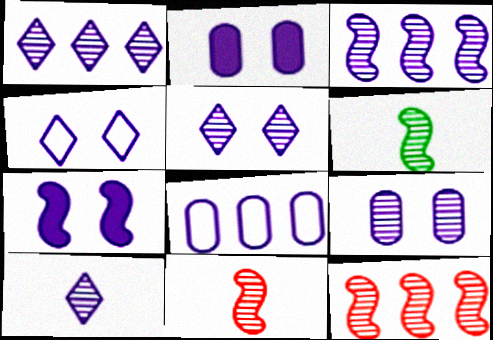[[1, 5, 10], 
[3, 9, 10], 
[4, 7, 9], 
[7, 8, 10]]